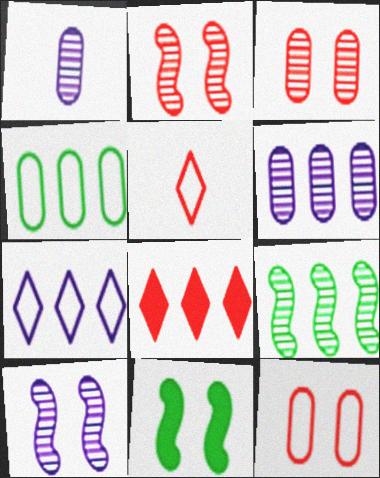[[5, 6, 11]]